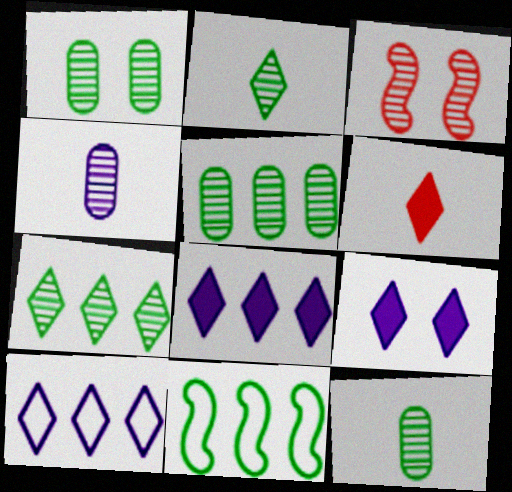[[1, 5, 12], 
[3, 4, 7]]